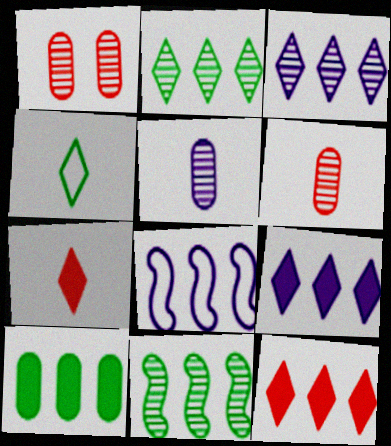[]